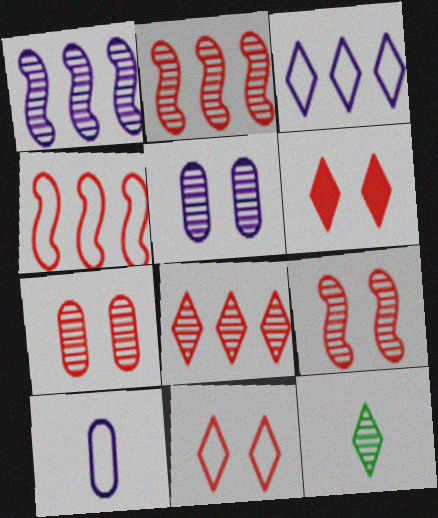[[1, 7, 12], 
[2, 5, 12], 
[3, 6, 12]]